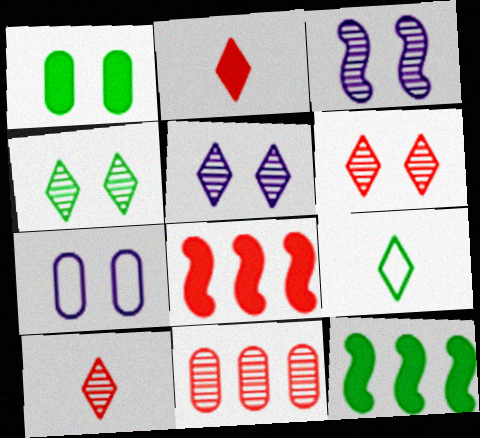[[4, 5, 6], 
[7, 10, 12]]